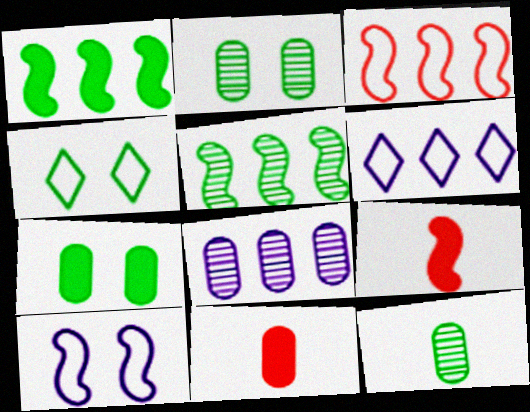[[1, 4, 12], 
[2, 6, 9], 
[4, 8, 9], 
[5, 9, 10]]